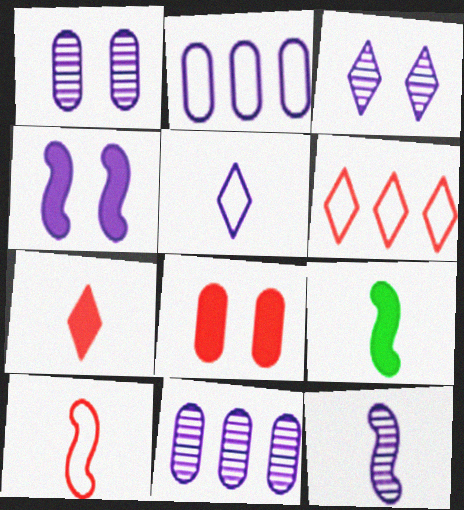[[1, 6, 9], 
[3, 11, 12], 
[4, 5, 11], 
[9, 10, 12]]